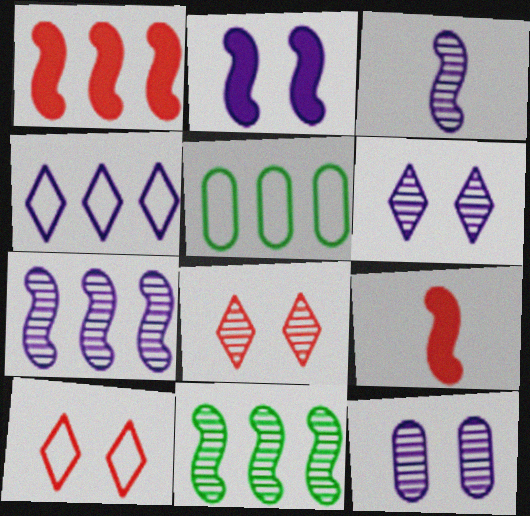[[5, 6, 9]]